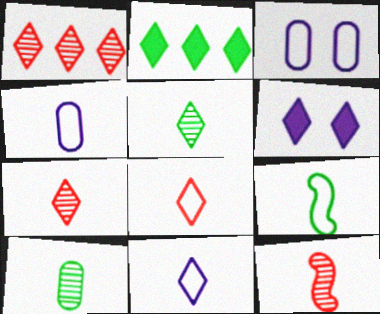[[2, 3, 12], 
[4, 8, 9]]